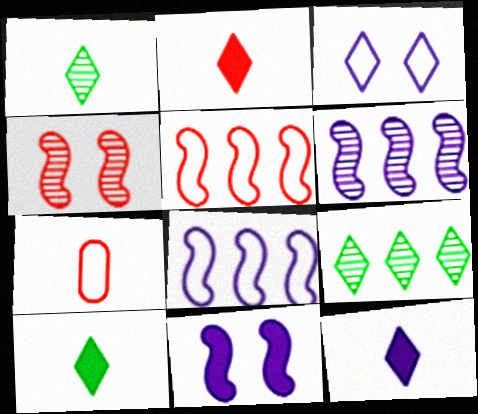[[2, 3, 9], 
[2, 10, 12], 
[7, 9, 11]]